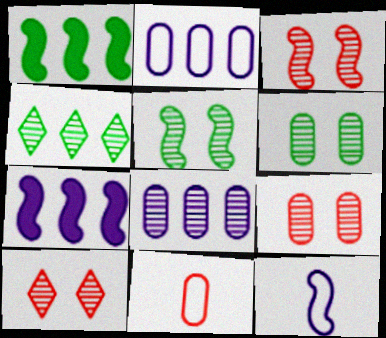[[1, 3, 12], 
[3, 9, 10]]